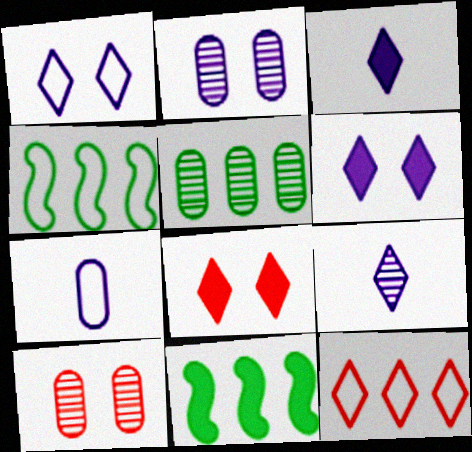[[3, 4, 10]]